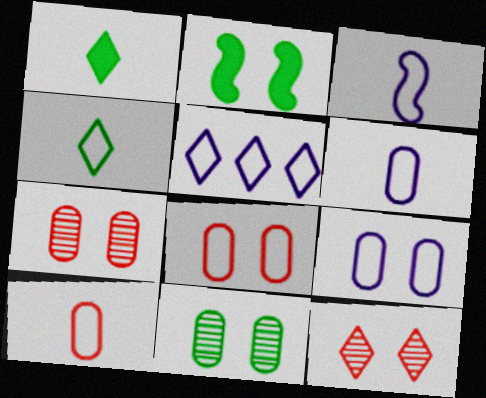[[1, 5, 12], 
[2, 9, 12], 
[3, 4, 10], 
[3, 5, 9]]